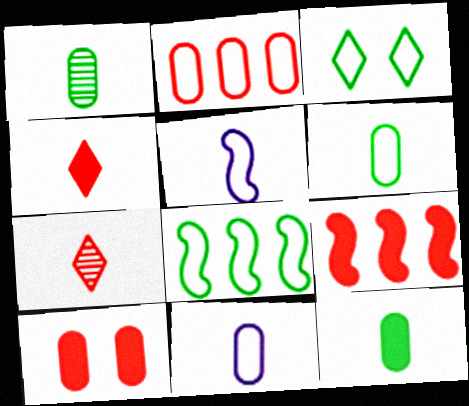[[1, 4, 5], 
[1, 6, 12], 
[2, 3, 5], 
[3, 6, 8], 
[4, 9, 10], 
[5, 7, 12]]